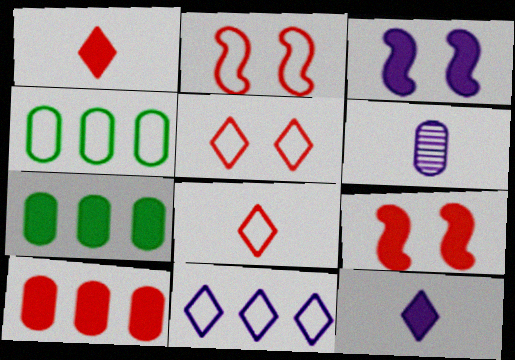[[1, 3, 7], 
[1, 9, 10], 
[3, 6, 11], 
[7, 9, 12]]